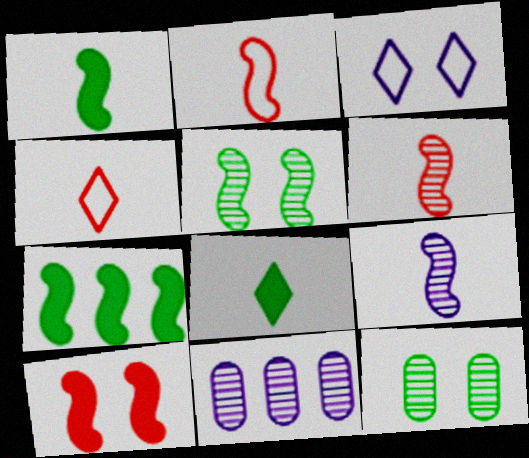[[1, 2, 9], 
[3, 10, 12]]